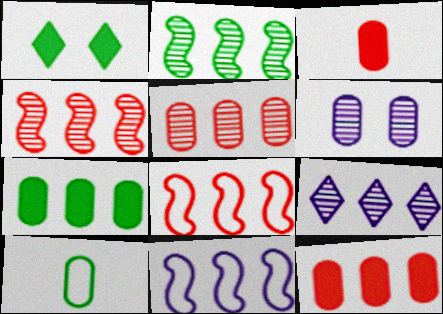[[1, 2, 10], 
[2, 5, 9], 
[6, 10, 12], 
[7, 8, 9]]